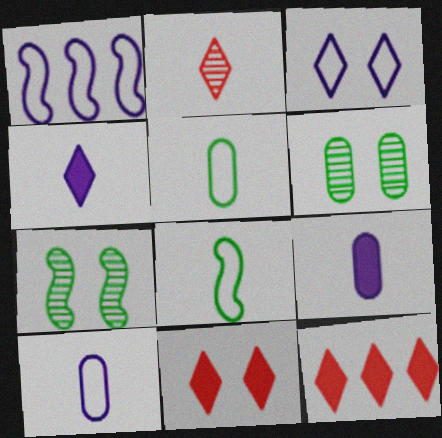[[1, 3, 10], 
[2, 8, 9], 
[7, 10, 12]]